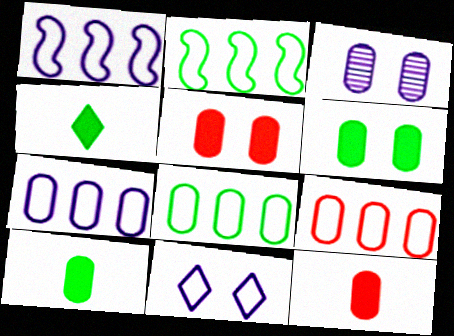[[3, 8, 12], 
[3, 9, 10], 
[7, 8, 9]]